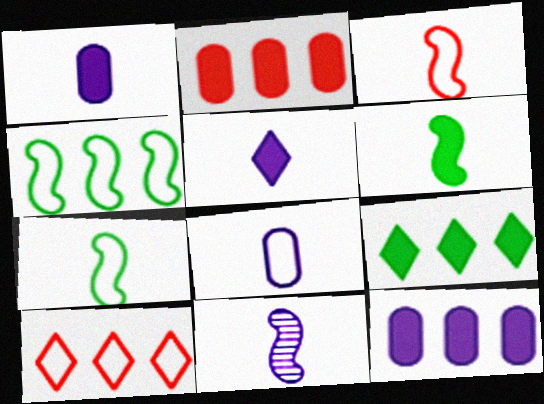[[3, 6, 11], 
[5, 8, 11]]